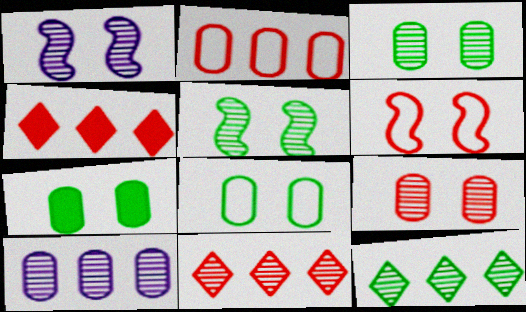[[3, 7, 8]]